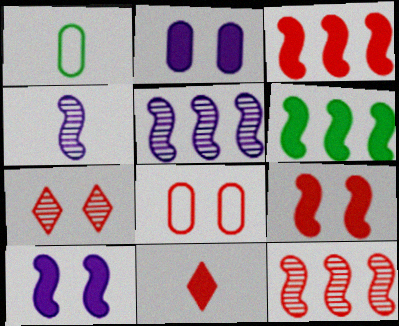[[1, 4, 11], 
[2, 6, 11], 
[7, 8, 9], 
[8, 11, 12]]